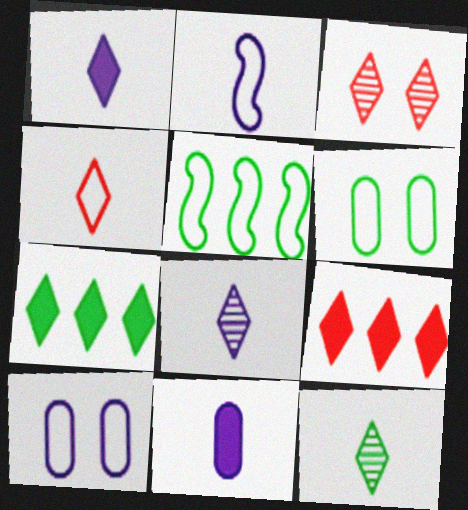[[1, 4, 12], 
[2, 8, 11], 
[3, 4, 9], 
[3, 5, 11], 
[4, 5, 10]]